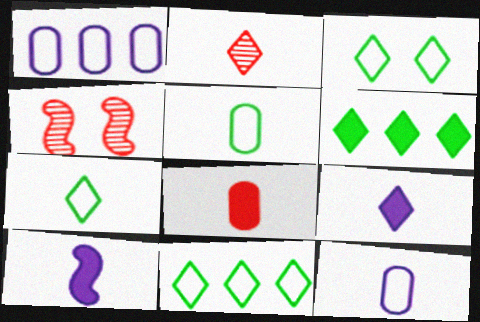[[2, 5, 10], 
[2, 7, 9], 
[3, 7, 11], 
[4, 6, 12]]